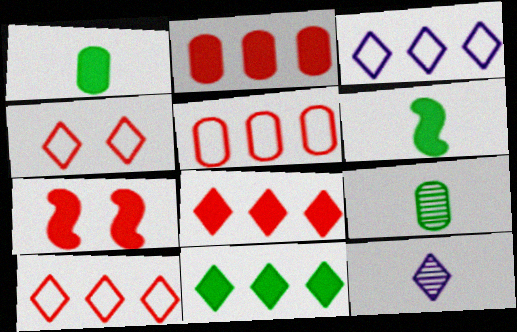[[3, 7, 9], 
[4, 11, 12]]